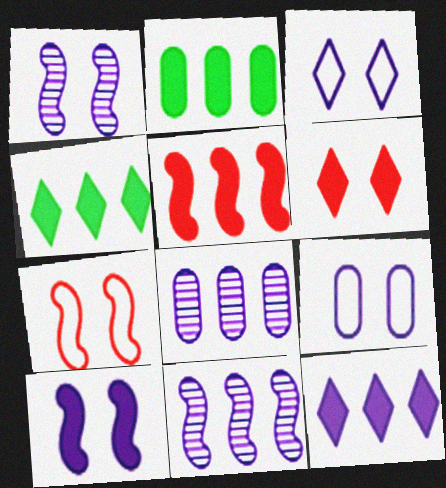[[2, 5, 12]]